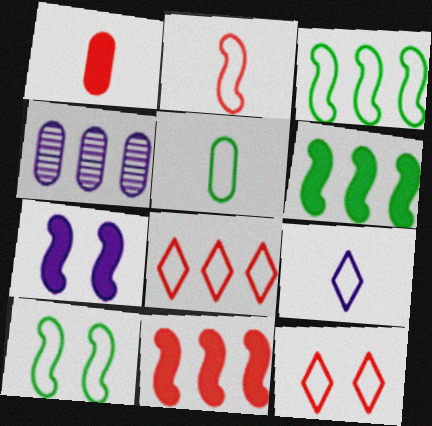[[2, 5, 9], 
[4, 6, 8], 
[4, 7, 9]]